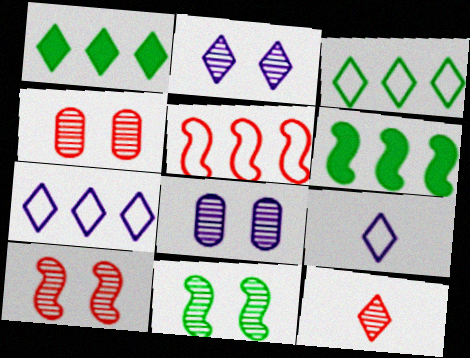[[2, 4, 11], 
[4, 6, 9]]